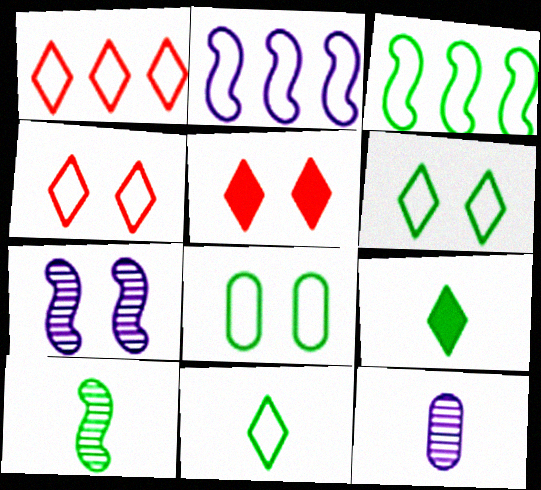[[3, 5, 12], 
[3, 8, 11], 
[5, 7, 8]]